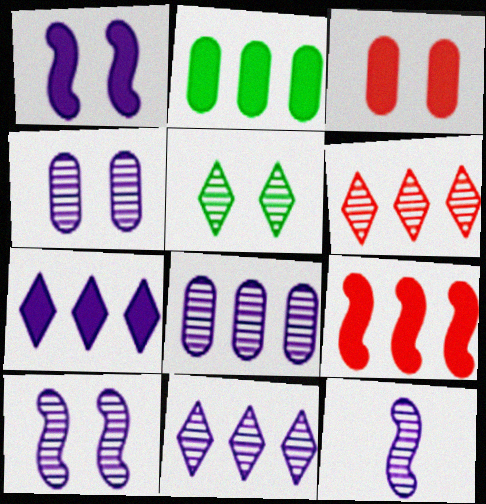[[2, 7, 9], 
[4, 11, 12]]